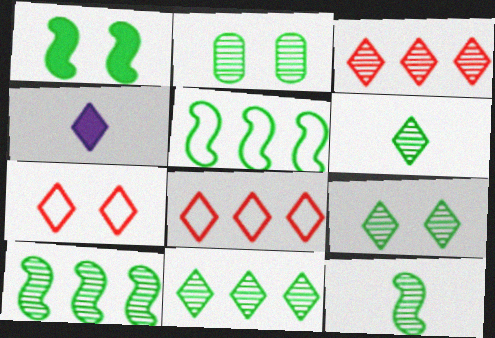[[1, 5, 12], 
[2, 6, 10], 
[2, 11, 12], 
[4, 7, 11], 
[4, 8, 9], 
[6, 9, 11]]